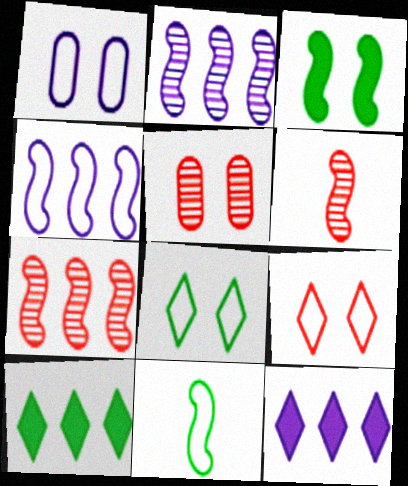[[1, 6, 10], 
[3, 4, 6], 
[5, 11, 12]]